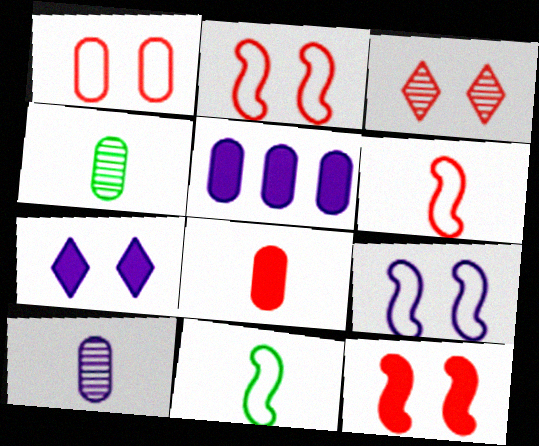[[1, 3, 12], 
[1, 4, 5], 
[3, 5, 11]]